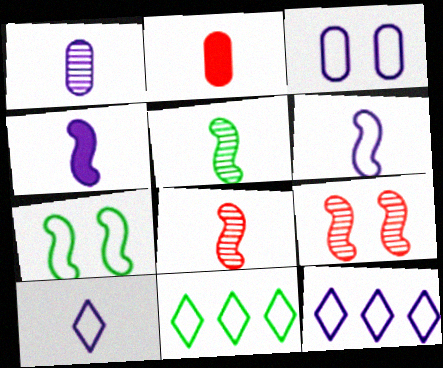[[1, 4, 10], 
[2, 5, 10], 
[3, 6, 12]]